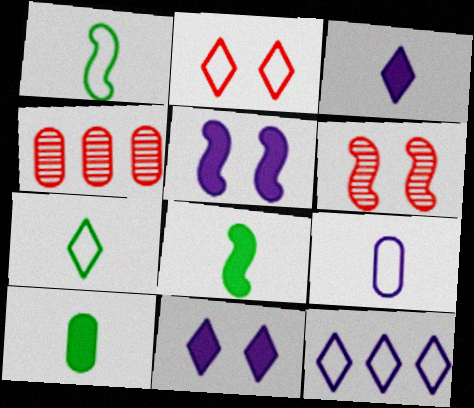[[1, 4, 11], 
[2, 7, 12], 
[4, 5, 7], 
[6, 10, 12]]